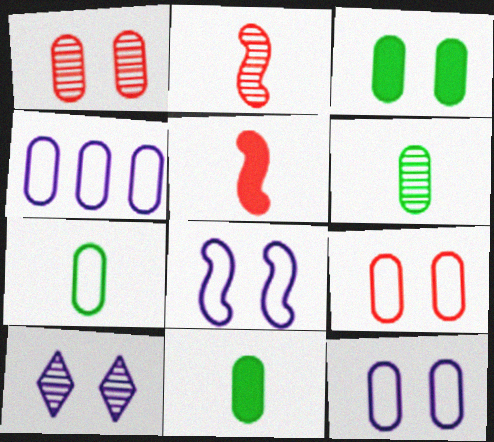[[1, 3, 12], 
[1, 4, 11], 
[4, 7, 9], 
[6, 7, 11]]